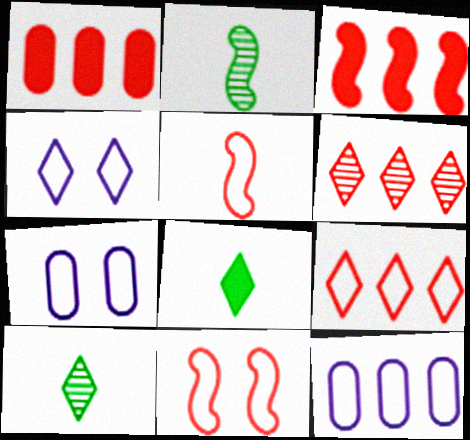[[1, 2, 4], 
[3, 7, 10], 
[4, 6, 8]]